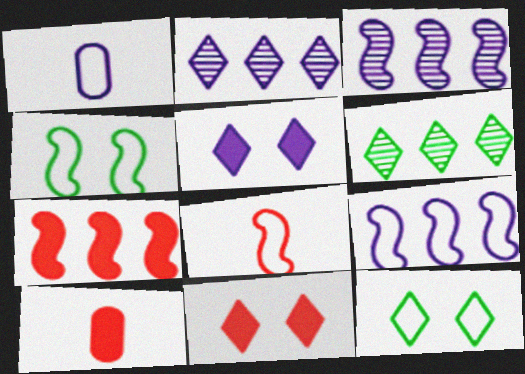[[1, 3, 5], 
[2, 4, 10], 
[3, 10, 12], 
[4, 8, 9], 
[7, 10, 11]]